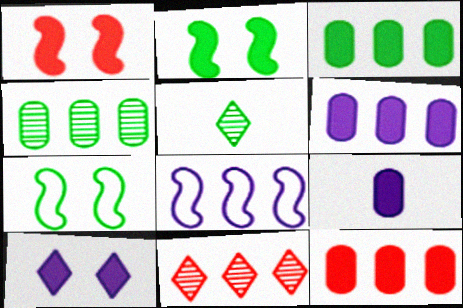[[3, 5, 7], 
[3, 6, 12], 
[3, 8, 11], 
[7, 9, 11]]